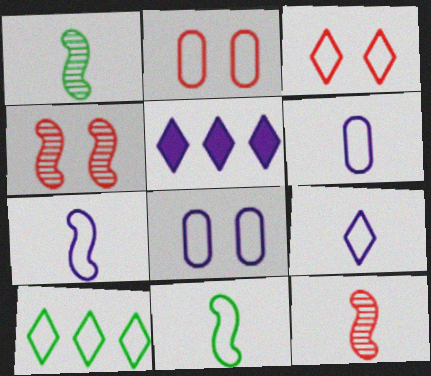[[1, 2, 5], 
[2, 7, 10], 
[3, 9, 10], 
[6, 7, 9]]